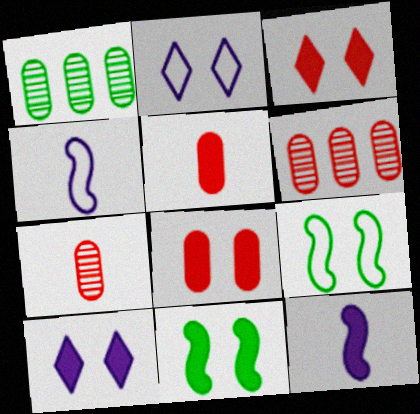[[1, 3, 4], 
[8, 10, 11]]